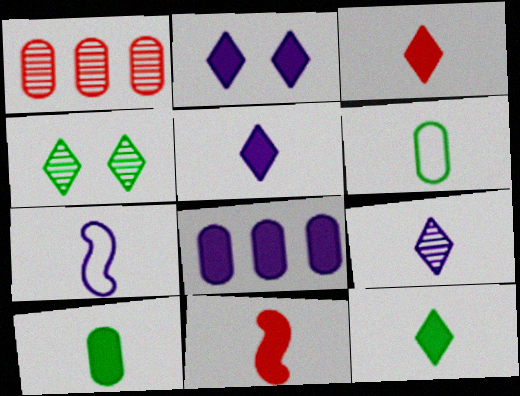[[3, 5, 12], 
[5, 10, 11], 
[6, 9, 11]]